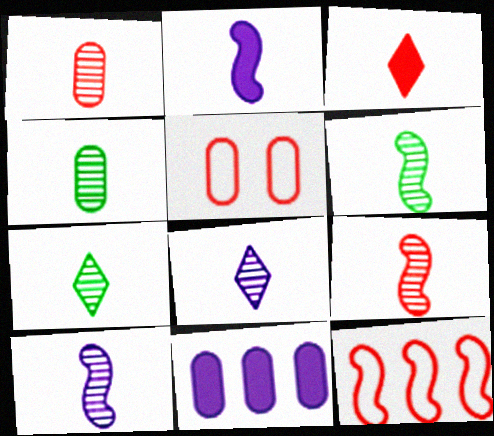[[1, 6, 8], 
[1, 7, 10], 
[4, 5, 11], 
[4, 6, 7], 
[4, 8, 9], 
[6, 9, 10]]